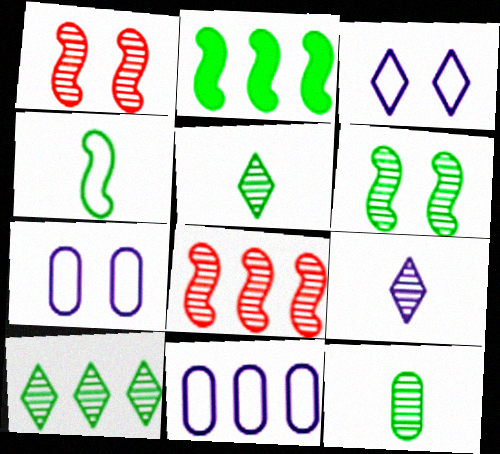[[2, 4, 6], 
[6, 10, 12]]